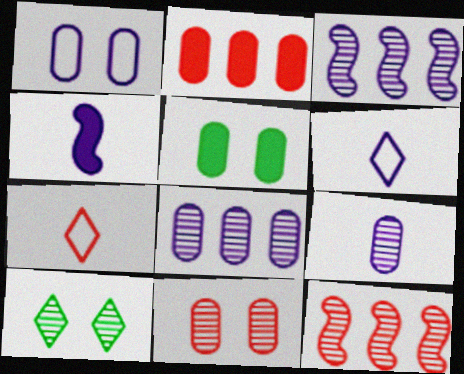[[1, 5, 11], 
[3, 5, 7], 
[4, 6, 9], 
[5, 6, 12], 
[9, 10, 12]]